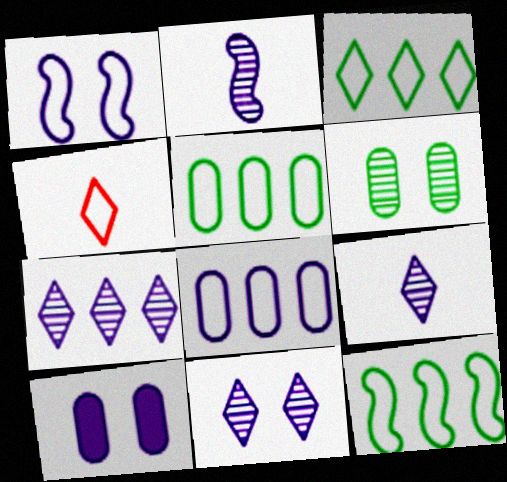[[1, 4, 5], 
[1, 10, 11], 
[3, 5, 12], 
[7, 9, 11]]